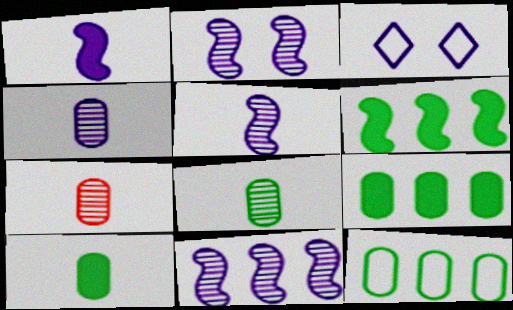[[2, 5, 11], 
[3, 6, 7], 
[4, 7, 8]]